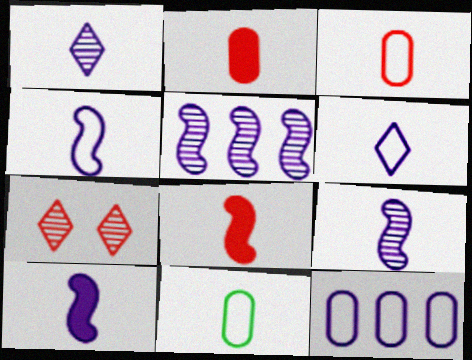[[1, 8, 11], 
[4, 9, 10]]